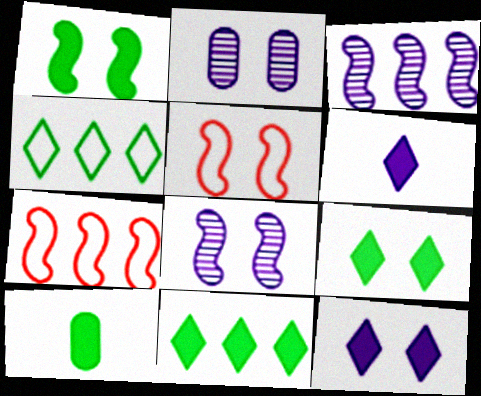[[1, 5, 8], 
[1, 10, 11], 
[2, 5, 9]]